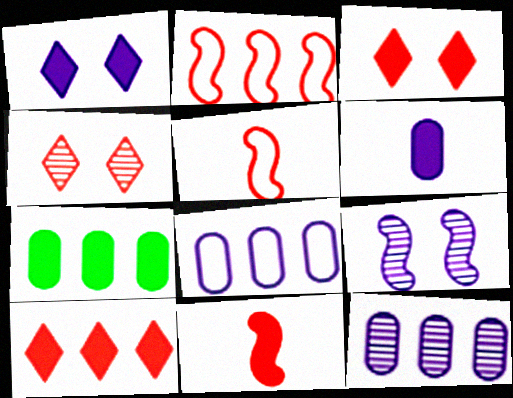[[1, 7, 11]]